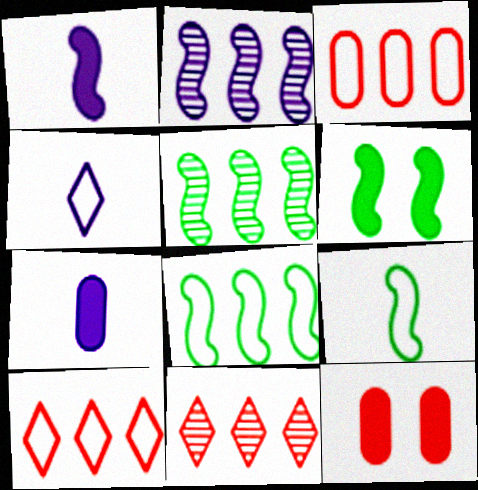[[4, 5, 12], 
[5, 6, 9]]